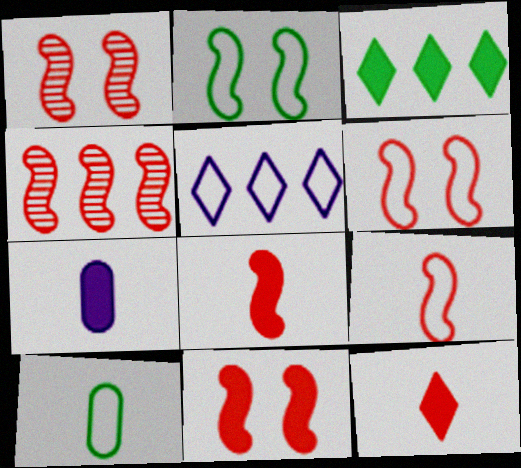[[1, 6, 11], 
[3, 7, 11], 
[4, 6, 8], 
[4, 9, 11], 
[5, 6, 10]]